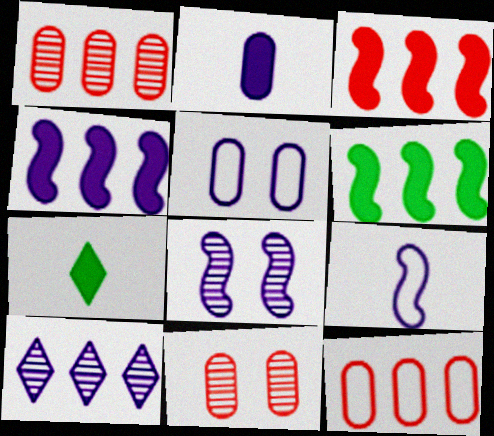[[3, 4, 6], 
[4, 8, 9], 
[6, 10, 12], 
[7, 8, 12]]